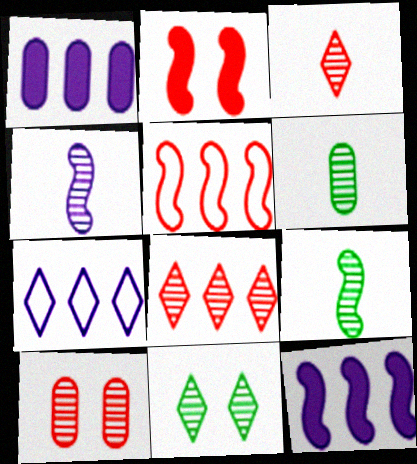[[2, 6, 7], 
[3, 4, 6]]